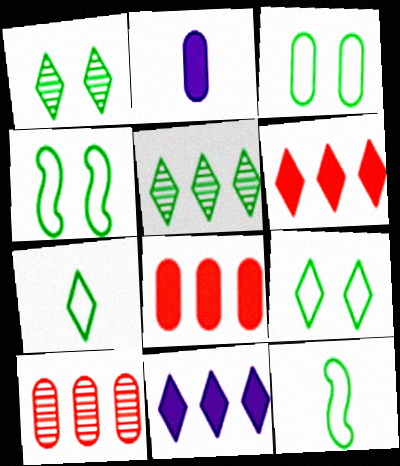[[2, 3, 10], 
[3, 4, 9]]